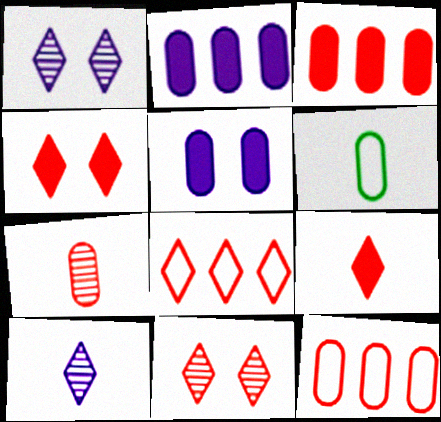[[8, 9, 11]]